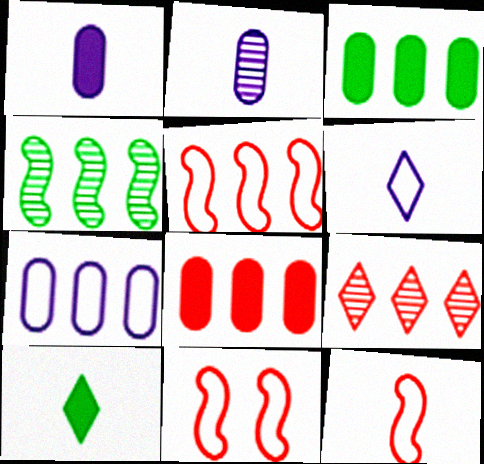[[2, 10, 12], 
[5, 8, 9], 
[5, 11, 12]]